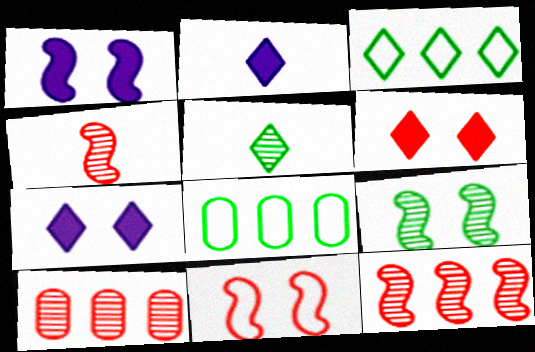[[1, 9, 11], 
[4, 7, 8]]